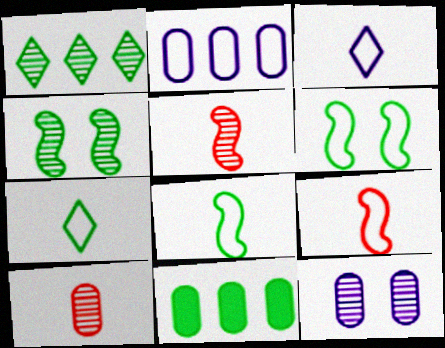[[1, 5, 12], 
[4, 7, 11]]